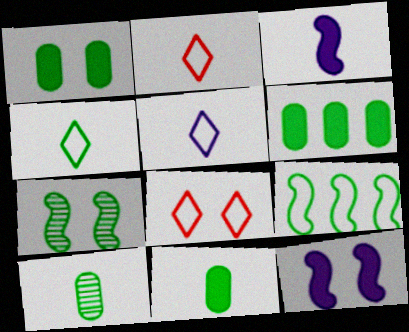[[1, 6, 11], 
[2, 3, 10], 
[2, 4, 5], 
[4, 6, 7]]